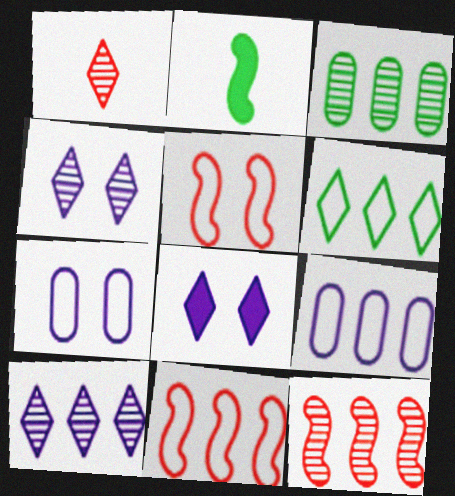[[1, 6, 8], 
[3, 10, 12], 
[6, 9, 11]]